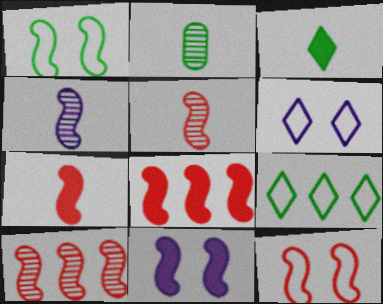[[1, 4, 8], 
[2, 6, 8], 
[5, 8, 12], 
[7, 10, 12]]